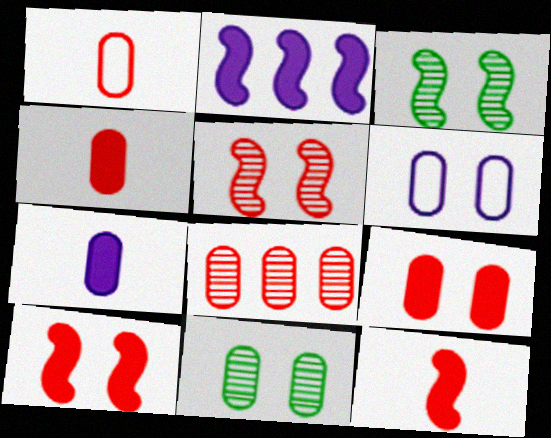[[1, 8, 9], 
[6, 9, 11]]